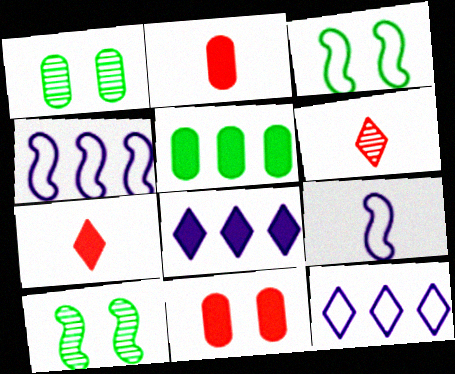[[1, 4, 7], 
[2, 10, 12]]